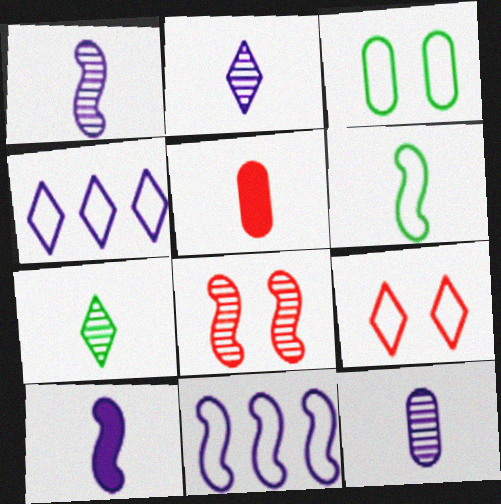[[1, 2, 12], 
[2, 5, 6]]